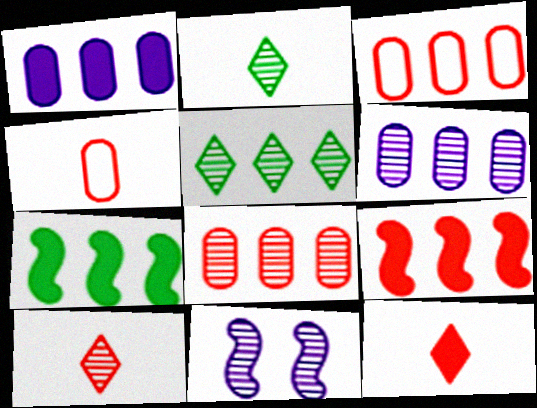[[2, 8, 11]]